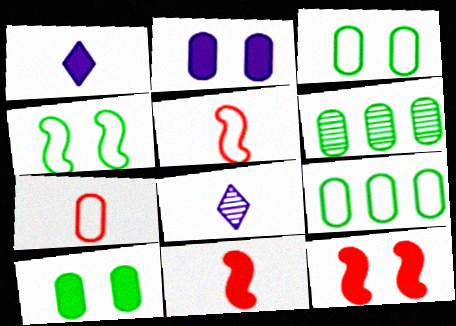[[2, 6, 7], 
[8, 9, 12]]